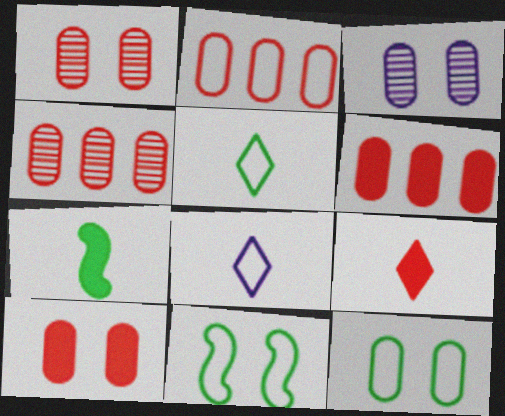[[2, 4, 6], 
[2, 8, 11], 
[3, 10, 12]]